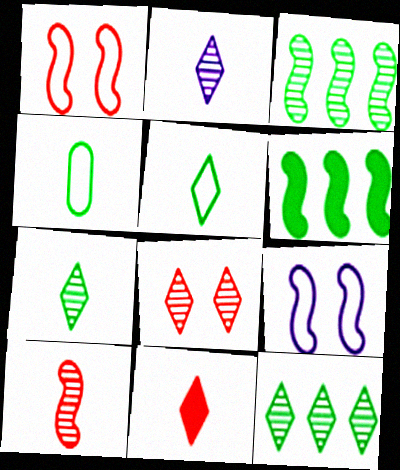[[2, 5, 11], 
[2, 8, 12], 
[6, 9, 10]]